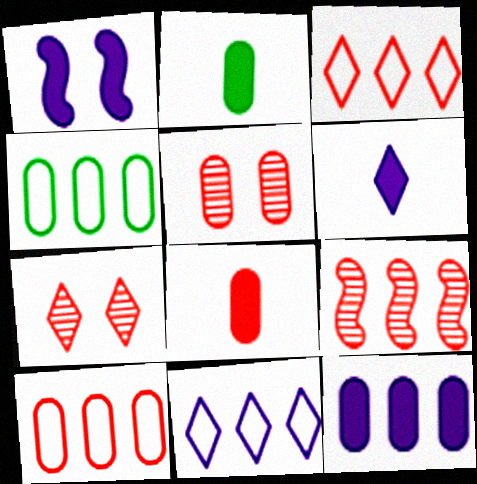[[1, 6, 12], 
[5, 8, 10]]